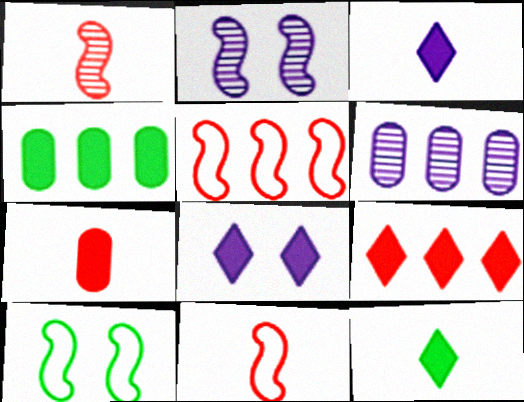[[8, 9, 12]]